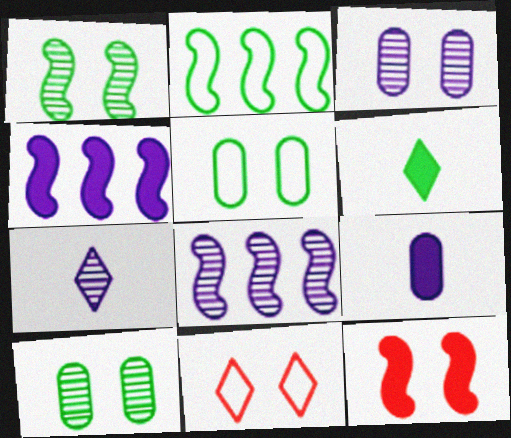[[2, 6, 10], 
[3, 7, 8]]